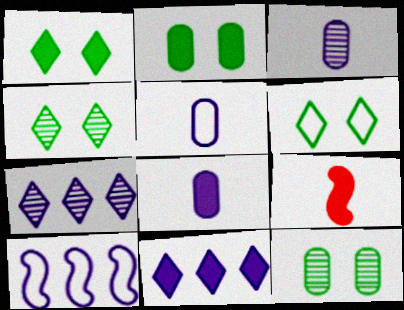[[1, 4, 6], 
[2, 9, 11], 
[3, 5, 8]]